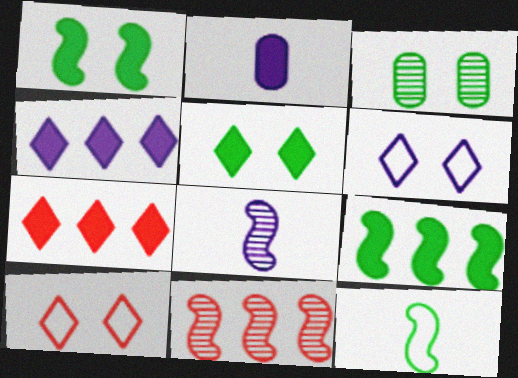[[1, 2, 7]]